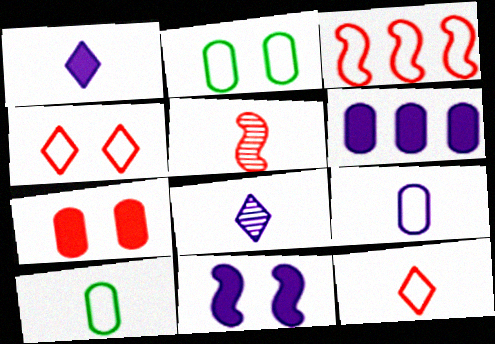[[1, 5, 10], 
[1, 6, 11]]